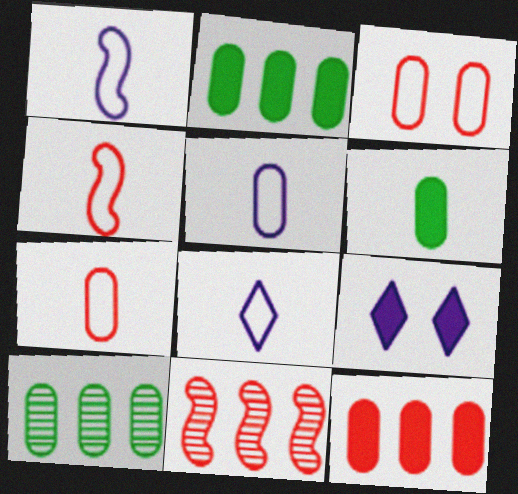[[1, 5, 8], 
[4, 9, 10]]